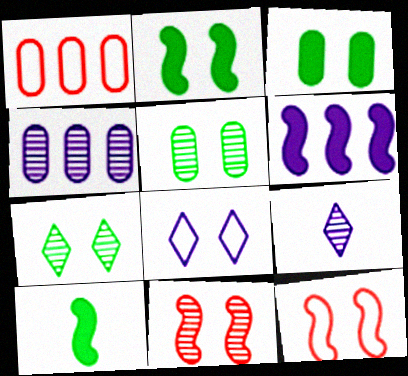[[1, 2, 9], 
[3, 8, 11]]